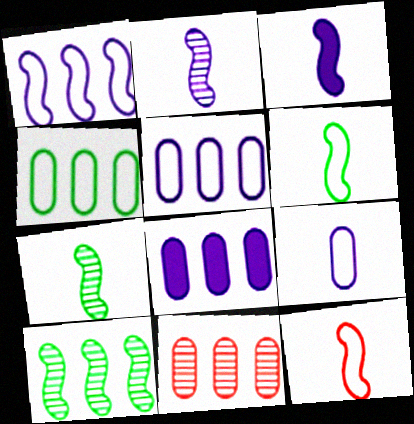[[3, 7, 12], 
[4, 8, 11]]